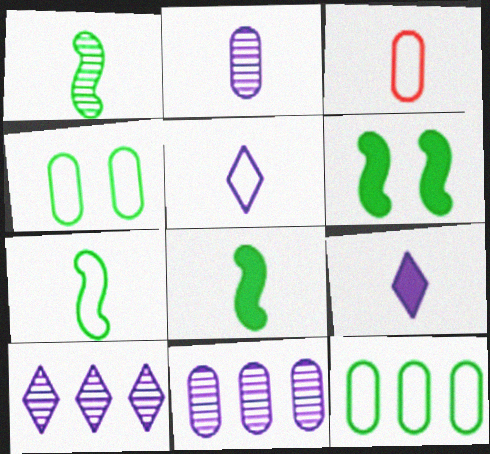[[1, 3, 9], 
[1, 7, 8], 
[3, 5, 7], 
[3, 6, 10]]